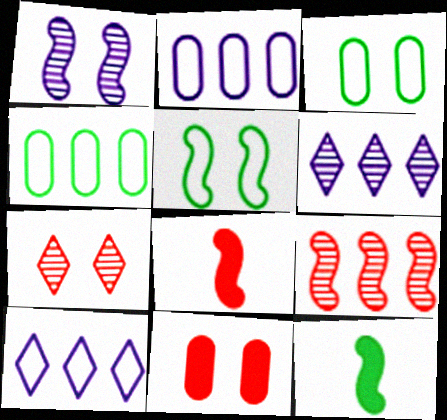[[2, 7, 12], 
[3, 6, 8]]